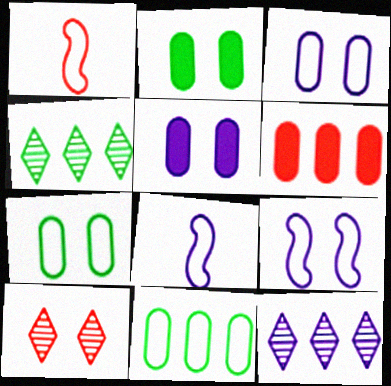[[1, 2, 12], 
[1, 4, 5], 
[1, 6, 10], 
[2, 9, 10], 
[5, 8, 12]]